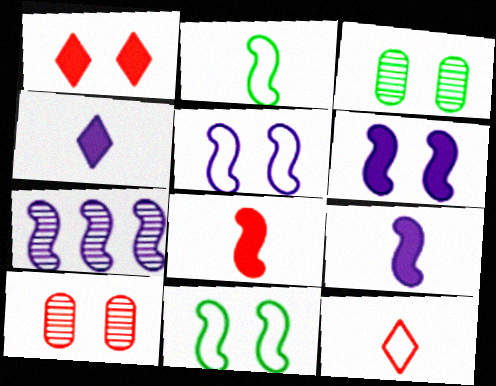[[1, 3, 5], 
[5, 7, 9], 
[7, 8, 11]]